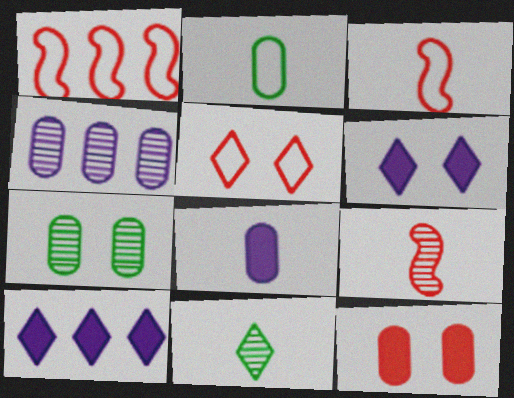[[2, 4, 12], 
[3, 7, 10], 
[3, 8, 11], 
[5, 10, 11]]